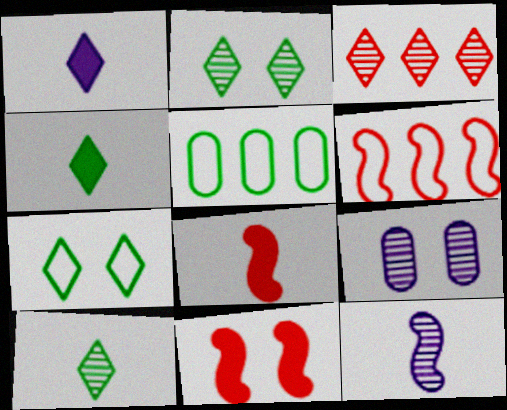[[1, 3, 7], 
[4, 6, 9], 
[7, 9, 11]]